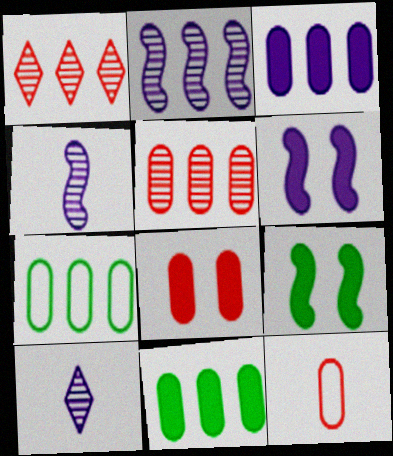[[3, 5, 7], 
[5, 8, 12]]